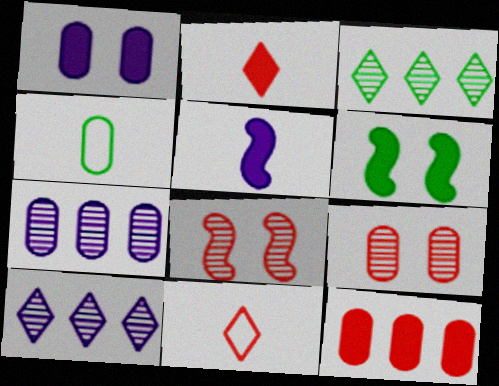[[3, 4, 6], 
[6, 7, 11], 
[8, 11, 12]]